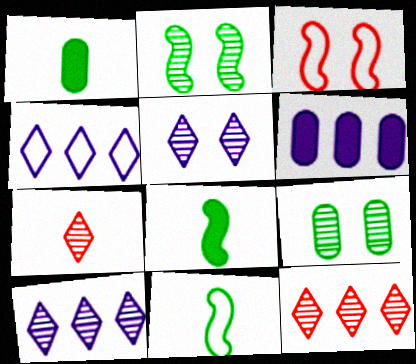[[1, 3, 10]]